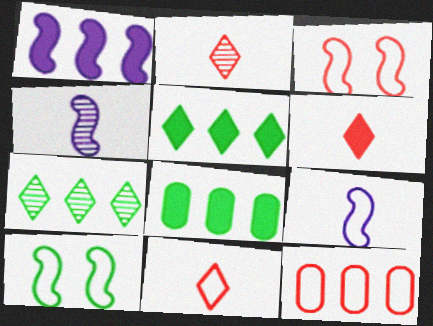[[1, 7, 12], 
[2, 6, 11], 
[3, 11, 12]]